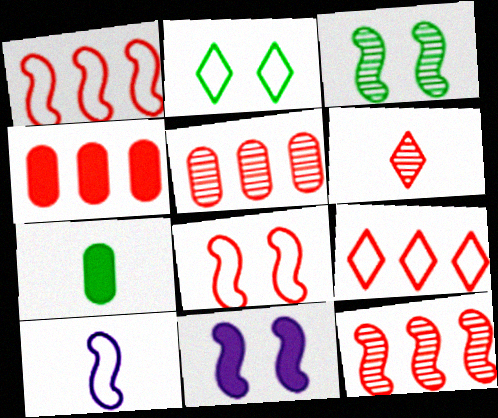[[3, 8, 11], 
[4, 6, 8], 
[4, 9, 12], 
[6, 7, 10]]